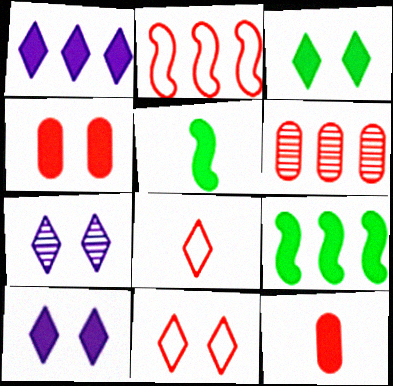[[1, 4, 5], 
[3, 7, 11], 
[9, 10, 12]]